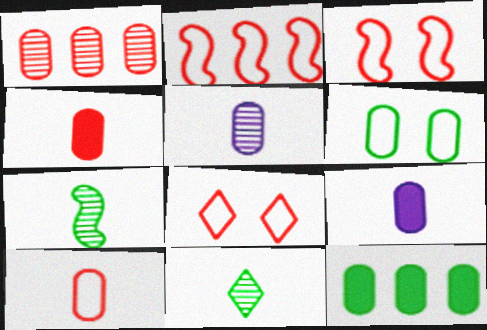[[1, 6, 9], 
[2, 8, 10]]